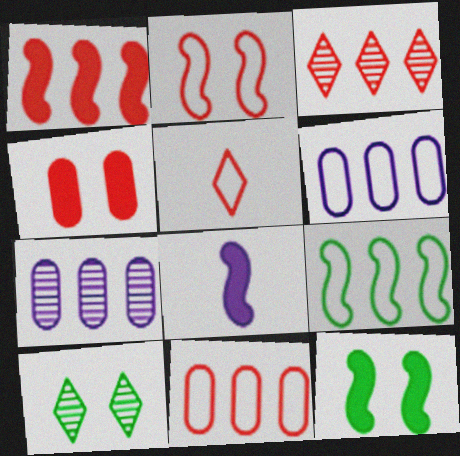[[1, 3, 11], 
[1, 8, 12], 
[2, 5, 11], 
[5, 7, 12], 
[8, 10, 11]]